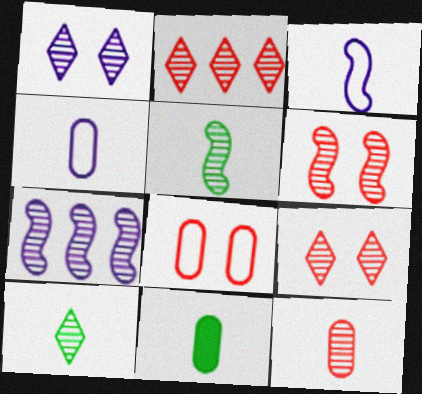[[1, 2, 10], 
[2, 6, 12], 
[4, 11, 12], 
[5, 6, 7]]